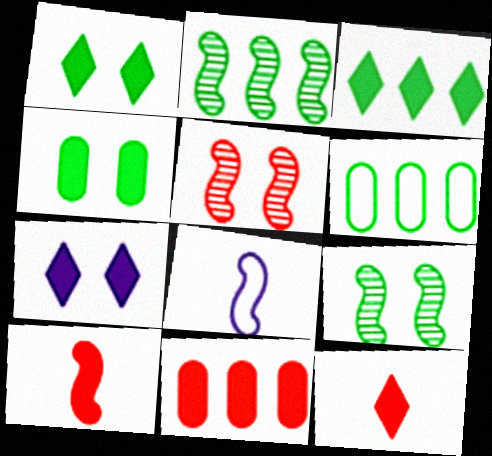[[2, 3, 6], 
[3, 7, 12]]